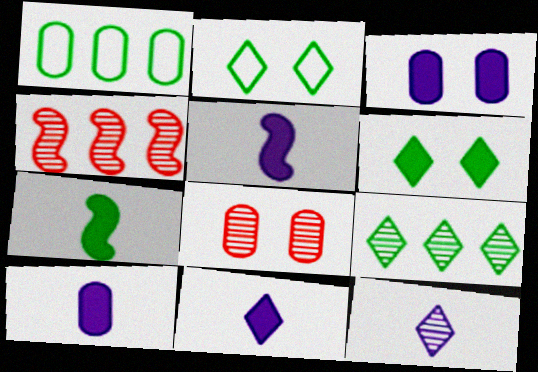[[1, 8, 10], 
[2, 4, 10], 
[5, 10, 11]]